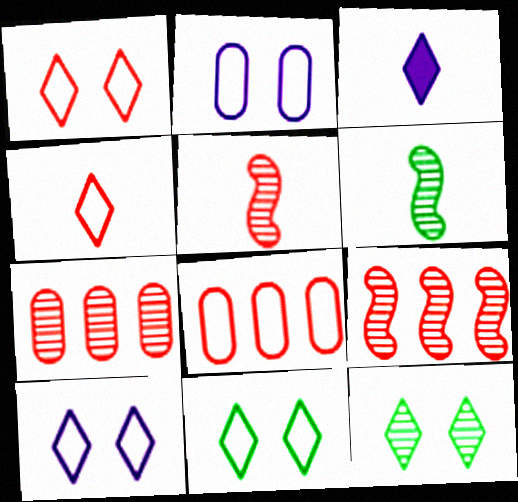[[1, 10, 11]]